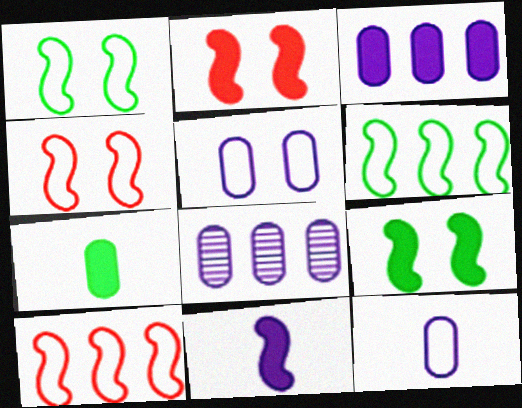[]